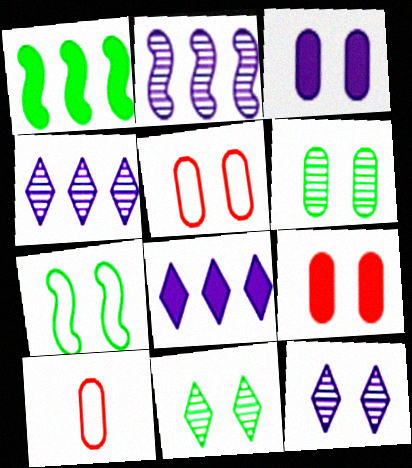[[1, 10, 12], 
[3, 5, 6], 
[7, 9, 12]]